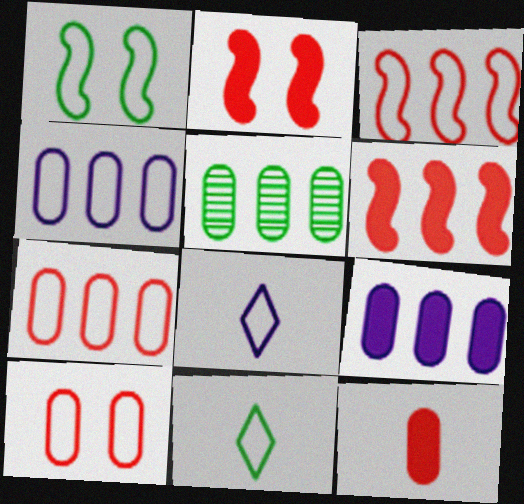[[1, 7, 8], 
[2, 5, 8], 
[5, 7, 9]]